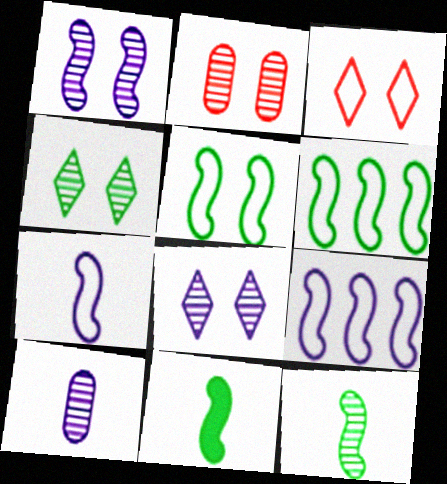[[1, 2, 4]]